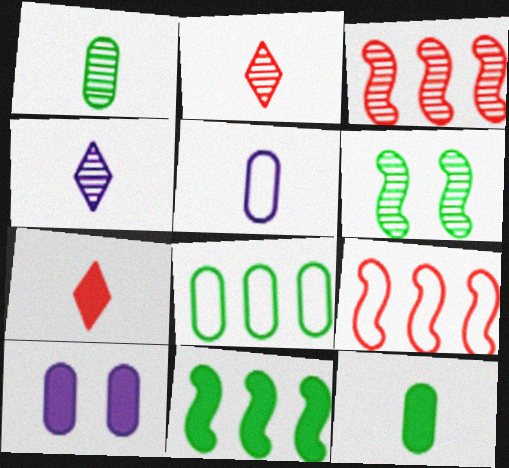[[7, 10, 11]]